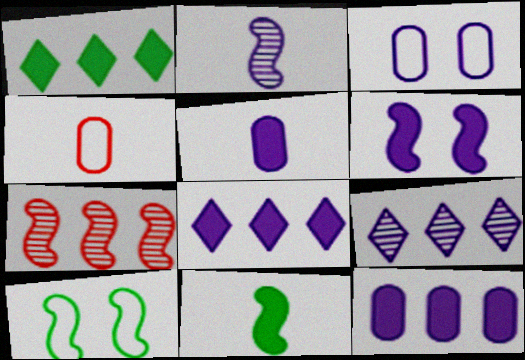[[2, 3, 8], 
[5, 6, 8]]